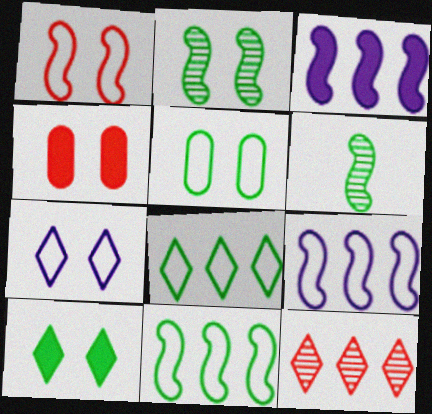[[1, 3, 6], 
[1, 5, 7], 
[2, 4, 7], 
[2, 5, 10]]